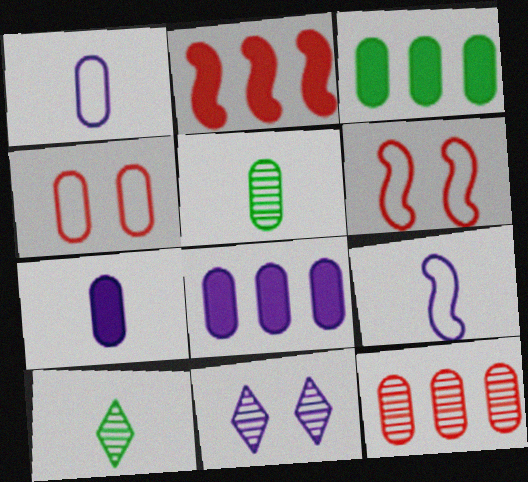[[4, 5, 8], 
[6, 8, 10], 
[8, 9, 11]]